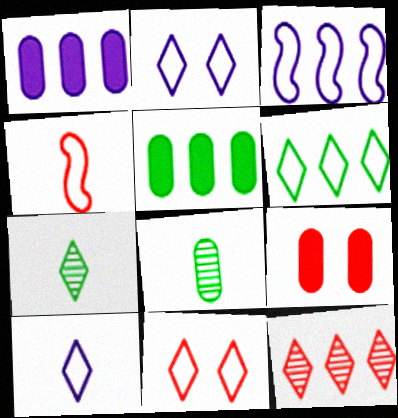[[3, 5, 12], 
[3, 7, 9], 
[4, 9, 12], 
[6, 10, 11]]